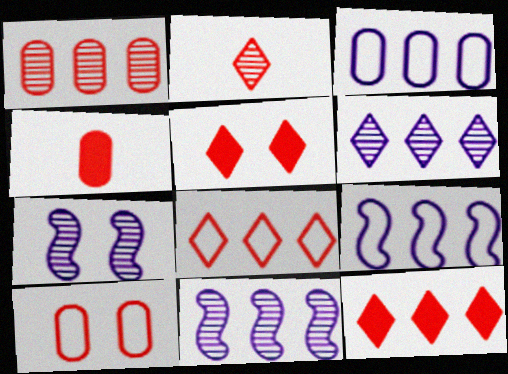[[1, 4, 10], 
[2, 5, 8]]